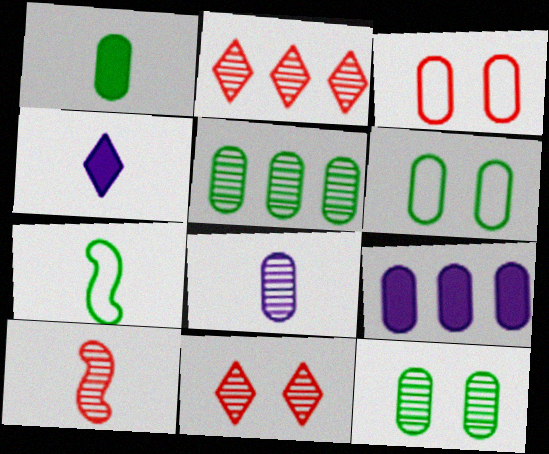[[1, 5, 6], 
[7, 9, 11]]